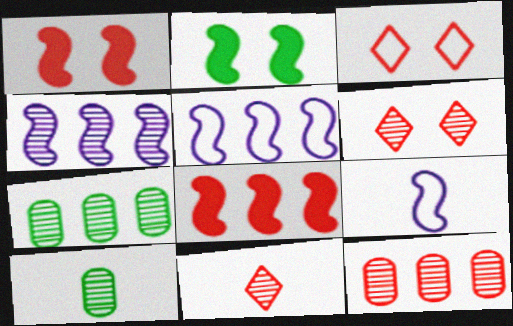[[4, 6, 10]]